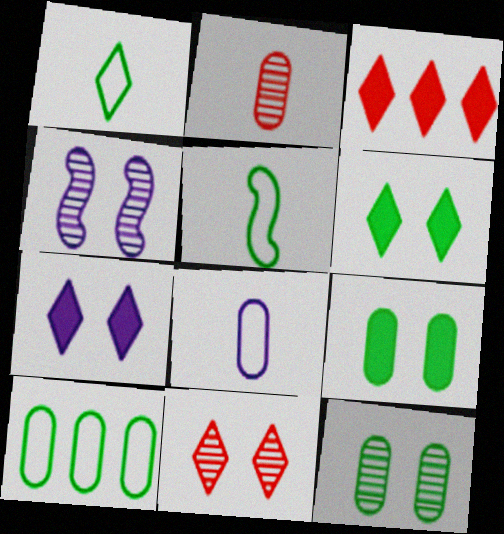[[4, 11, 12]]